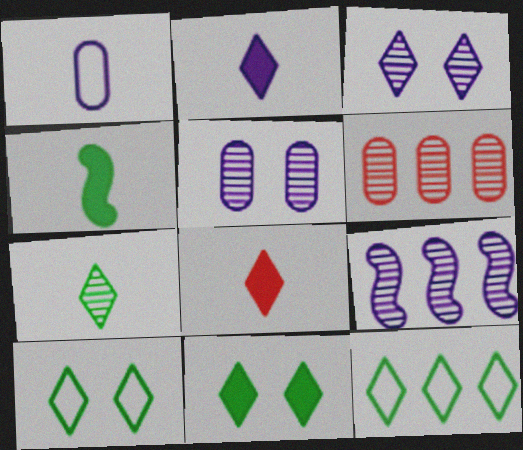[[3, 8, 12], 
[7, 11, 12]]